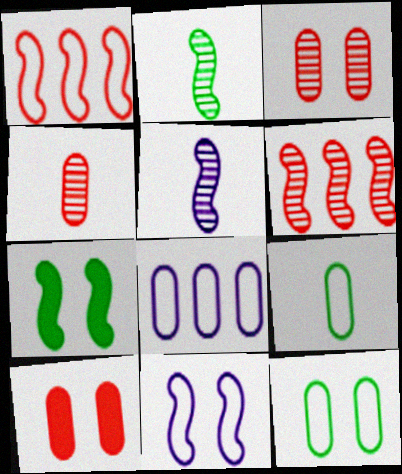[[1, 5, 7]]